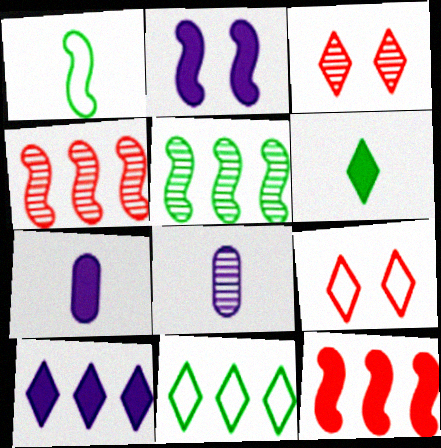[[1, 2, 4], 
[2, 7, 10], 
[3, 5, 8], 
[5, 7, 9]]